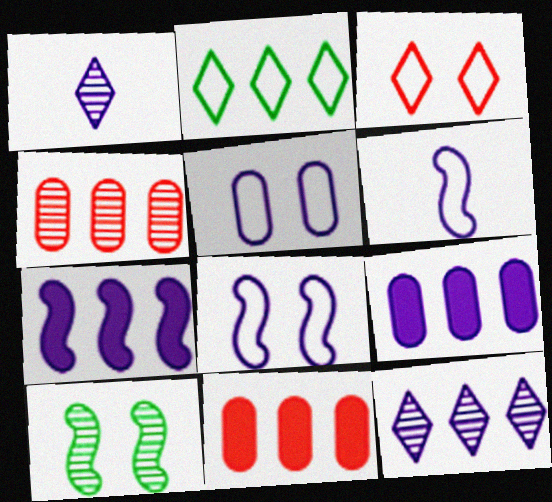[[1, 4, 10], 
[1, 5, 7], 
[1, 8, 9], 
[2, 4, 7]]